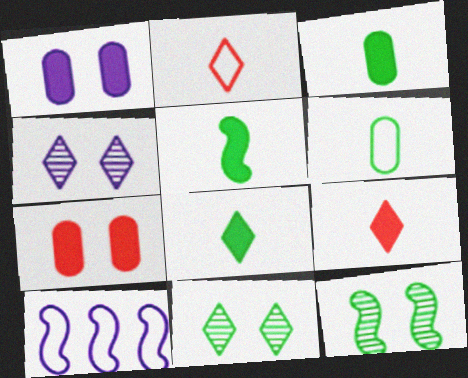[[3, 5, 8]]